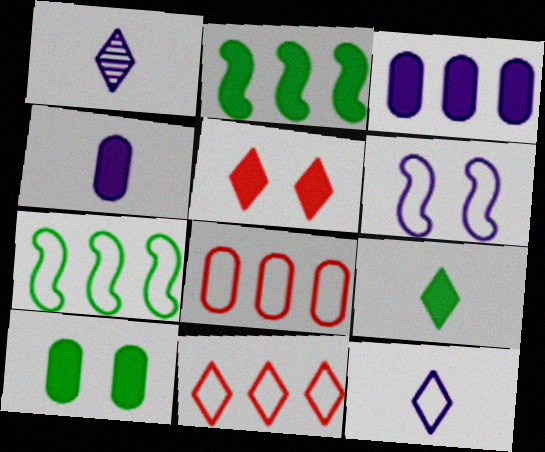[[1, 3, 6], 
[2, 4, 5], 
[2, 9, 10]]